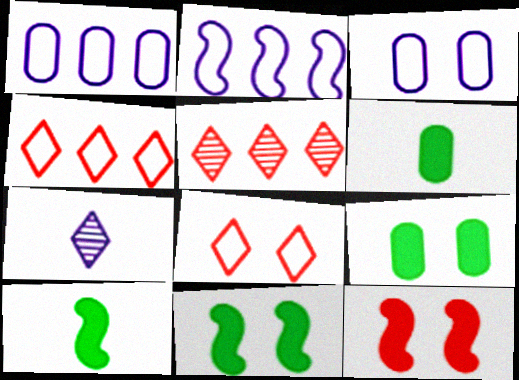[[3, 5, 10]]